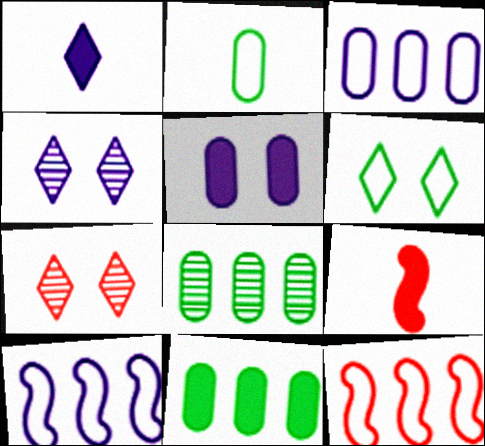[]